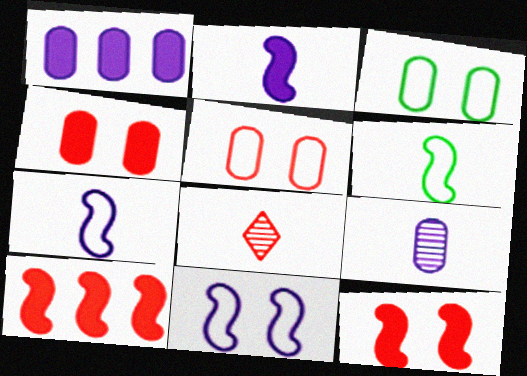[[5, 8, 10]]